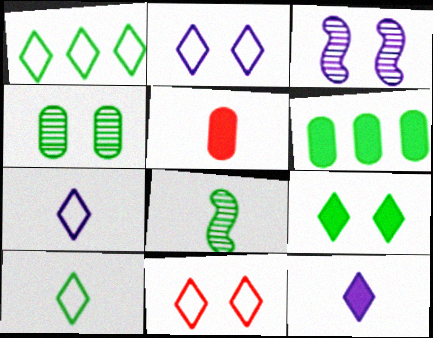[[1, 3, 5], 
[1, 7, 11], 
[5, 7, 8]]